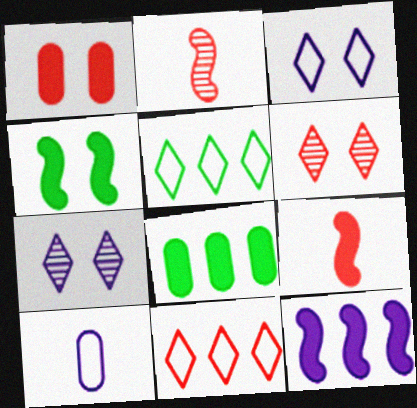[[1, 2, 11], 
[2, 3, 8], 
[4, 9, 12], 
[7, 10, 12]]